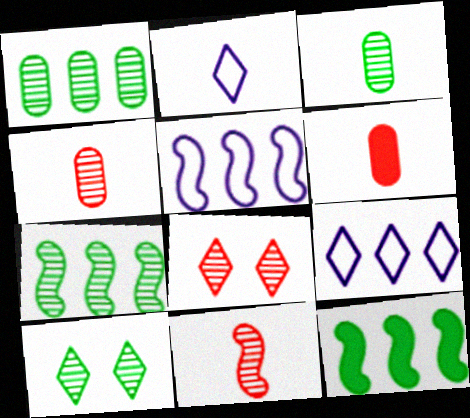[[3, 7, 10], 
[5, 6, 10]]